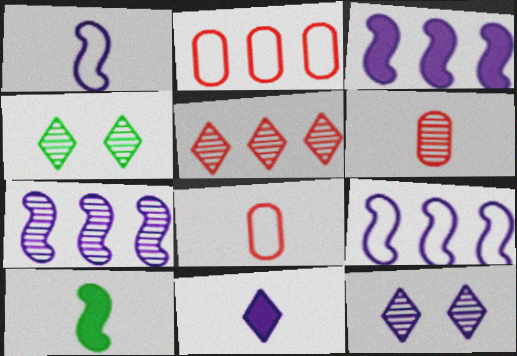[[2, 10, 12], 
[3, 4, 8], 
[3, 7, 9], 
[4, 6, 7]]